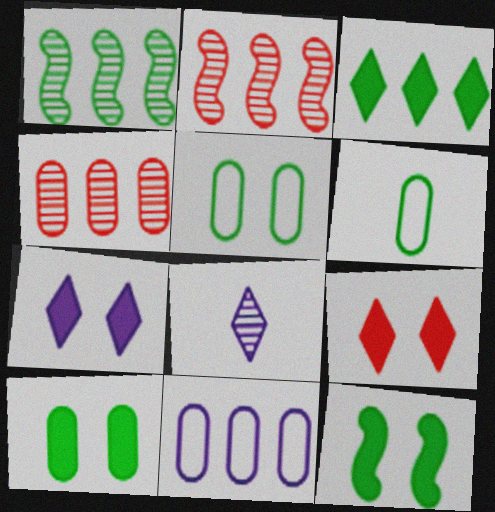[[2, 3, 11], 
[2, 6, 7]]